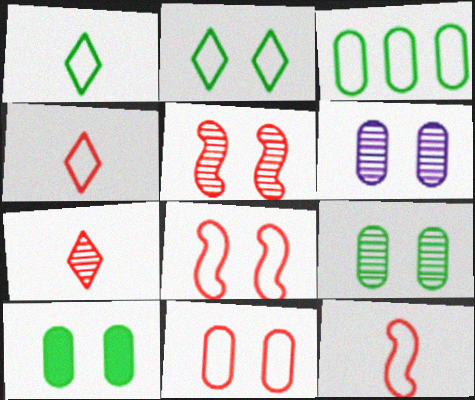[[6, 10, 11]]